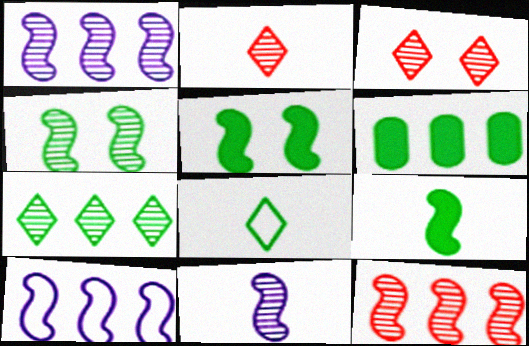[[4, 6, 8], 
[4, 11, 12]]